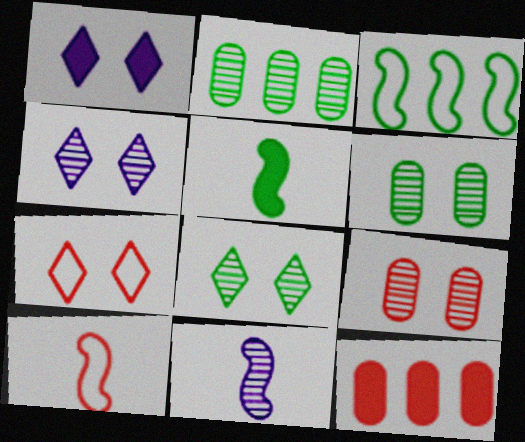[[1, 2, 10], 
[1, 5, 12], 
[1, 7, 8], 
[5, 10, 11]]